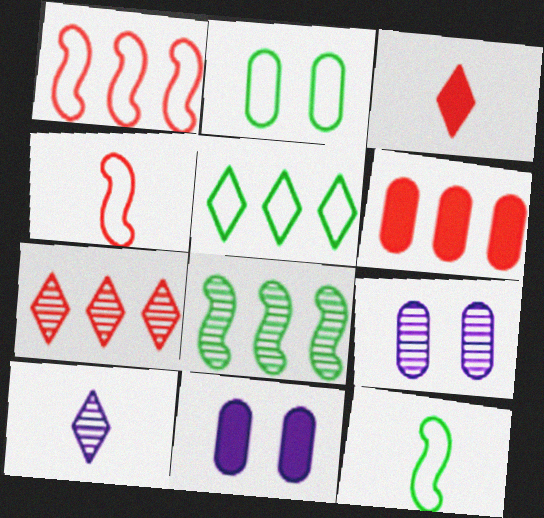[[1, 6, 7], 
[2, 5, 12], 
[7, 11, 12]]